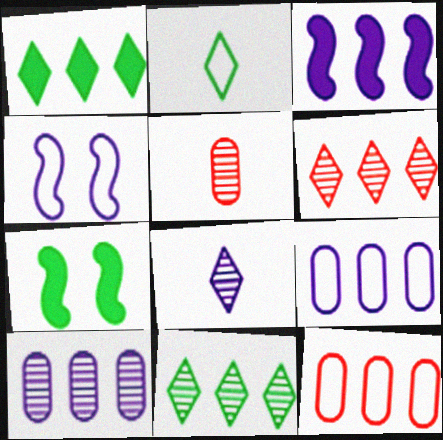[[1, 4, 5], 
[2, 4, 12], 
[3, 11, 12], 
[7, 8, 12]]